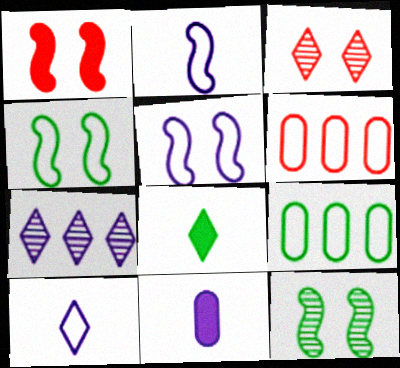[[1, 5, 12], 
[4, 6, 10], 
[5, 7, 11], 
[8, 9, 12]]